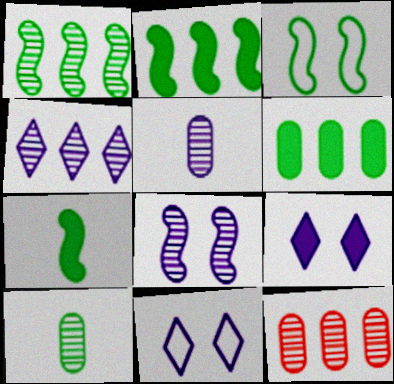[[1, 3, 7], 
[1, 4, 12], 
[4, 5, 8], 
[7, 11, 12]]